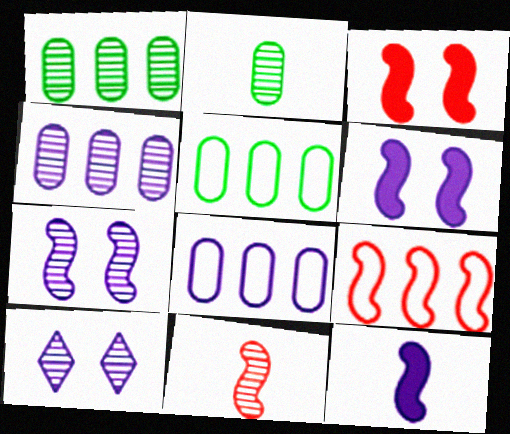[[1, 10, 11], 
[3, 9, 11], 
[8, 10, 12]]